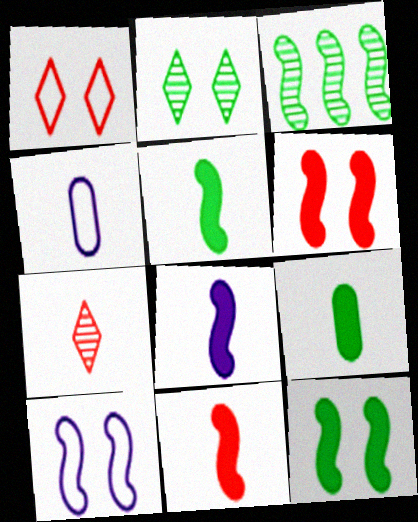[[3, 10, 11], 
[4, 5, 7], 
[5, 8, 11]]